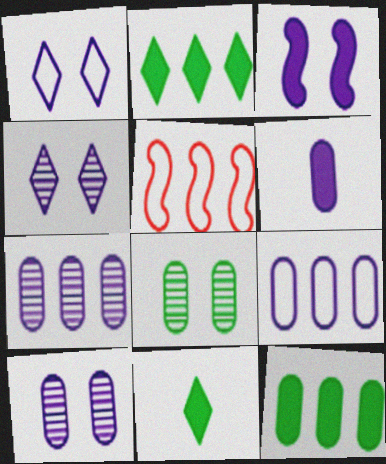[[1, 3, 10], 
[2, 5, 7], 
[5, 10, 11], 
[6, 9, 10]]